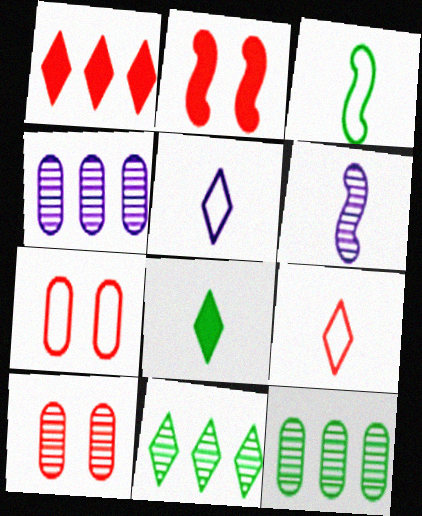[[2, 5, 12], 
[6, 10, 11]]